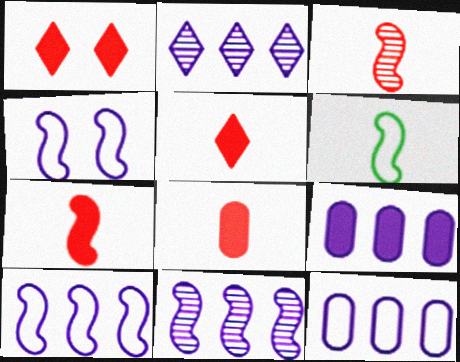[[2, 9, 10], 
[5, 7, 8]]